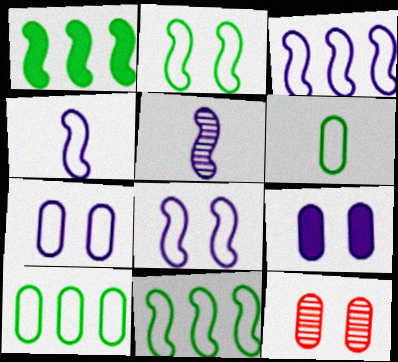[[3, 4, 8]]